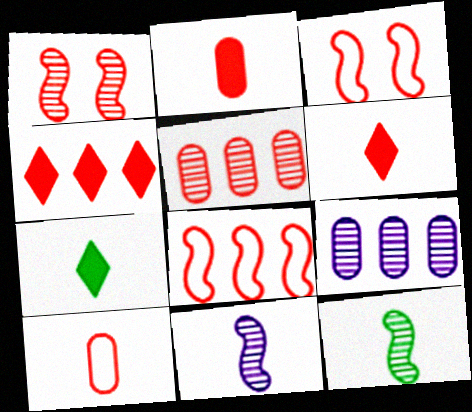[[1, 4, 10], 
[3, 5, 6], 
[3, 7, 9], 
[4, 5, 8], 
[7, 10, 11]]